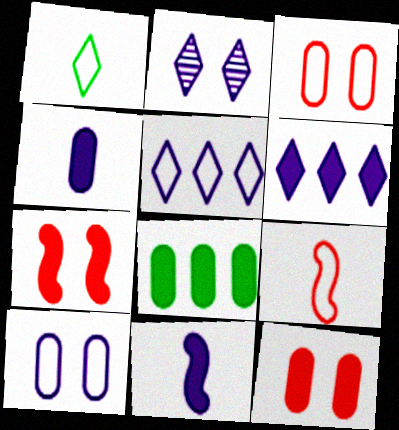[[2, 8, 9], 
[4, 8, 12]]